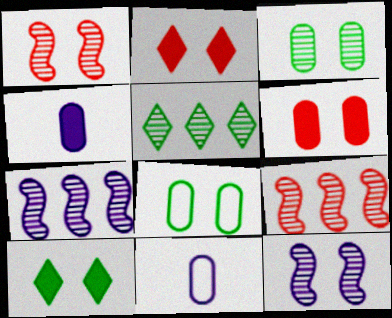[[2, 8, 12], 
[9, 10, 11]]